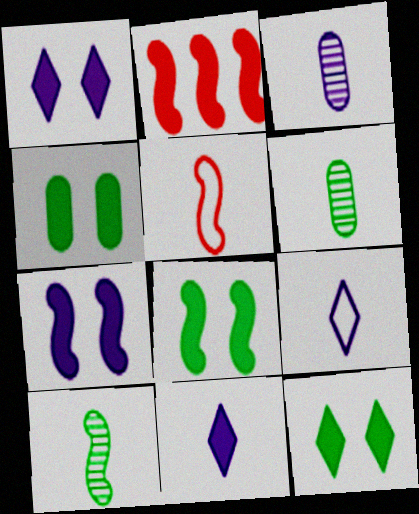[[2, 4, 11], 
[4, 8, 12], 
[5, 6, 11]]